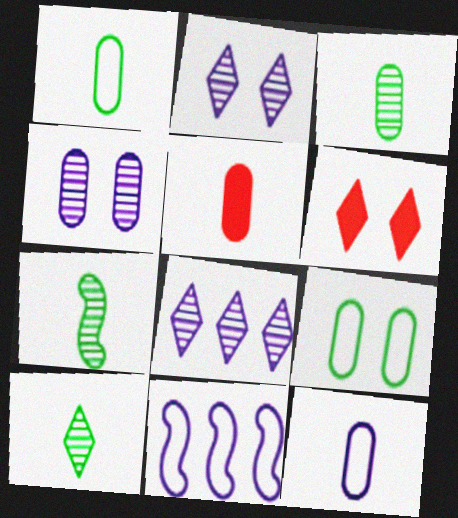[[3, 5, 12], 
[3, 6, 11], 
[3, 7, 10]]